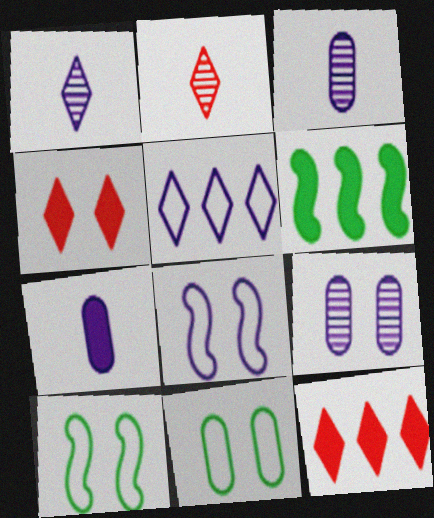[[3, 10, 12], 
[4, 6, 7], 
[4, 9, 10]]